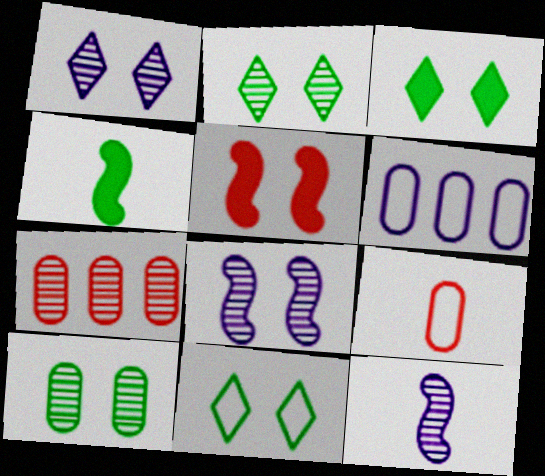[[2, 3, 11], 
[2, 7, 12]]